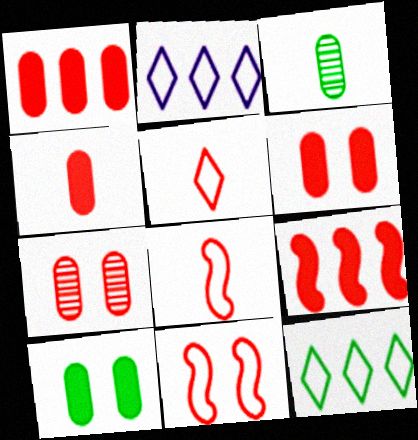[[1, 4, 6], 
[5, 7, 9]]